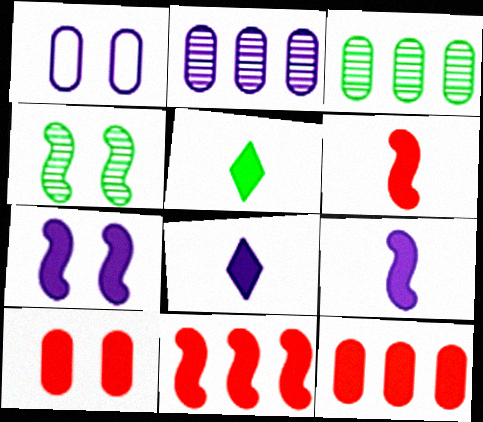[[5, 7, 12]]